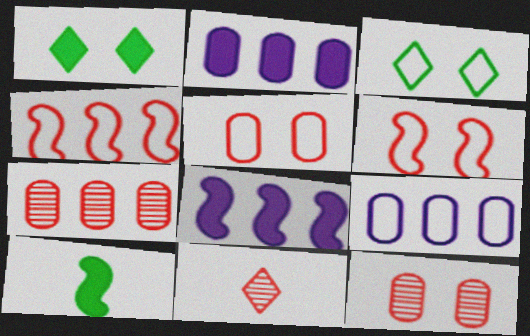[]